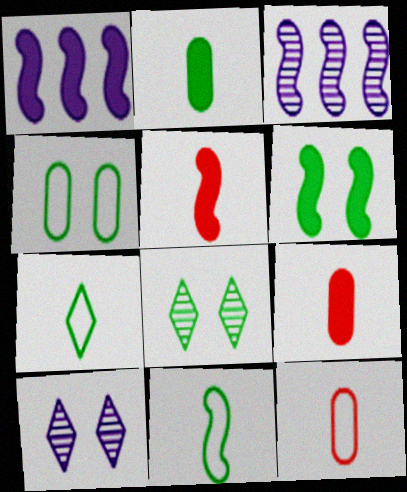[[1, 5, 6], 
[1, 8, 12], 
[4, 6, 8]]